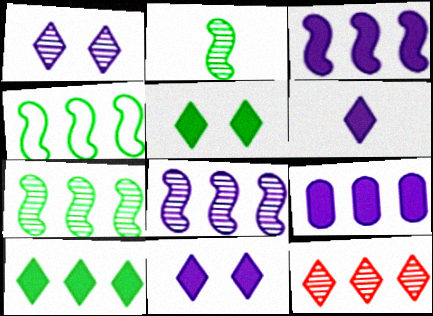[[4, 9, 12]]